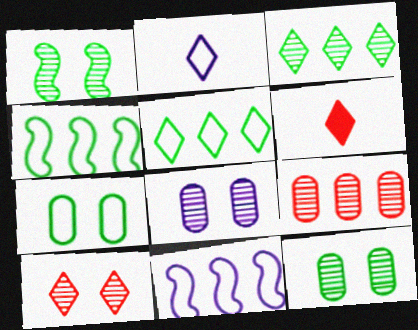[[1, 8, 10], 
[4, 6, 8], 
[6, 11, 12]]